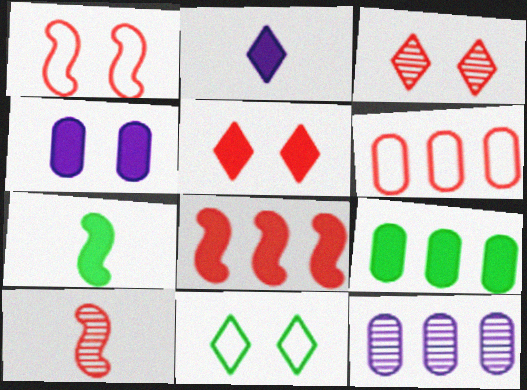[[1, 8, 10], 
[5, 6, 10], 
[6, 9, 12]]